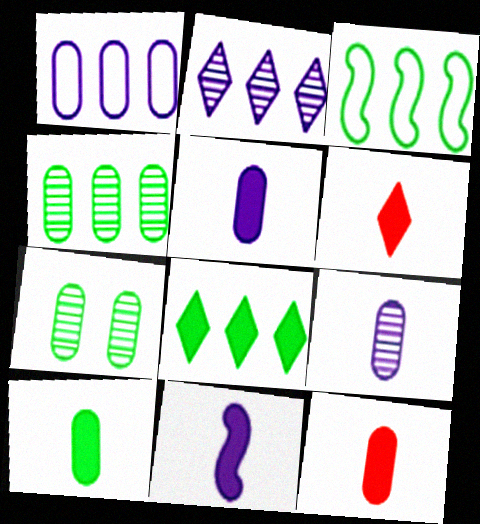[[1, 7, 12], 
[3, 4, 8], 
[5, 10, 12], 
[6, 10, 11]]